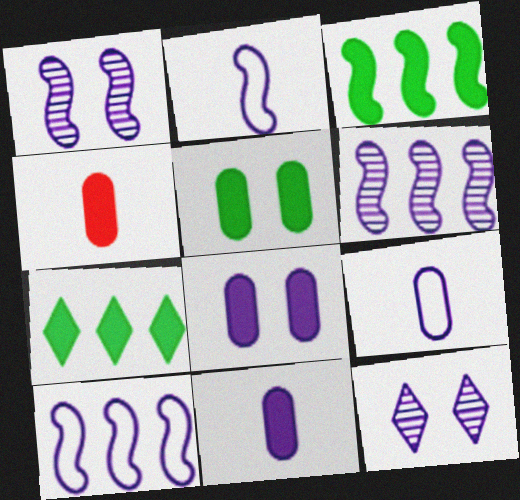[[10, 11, 12]]